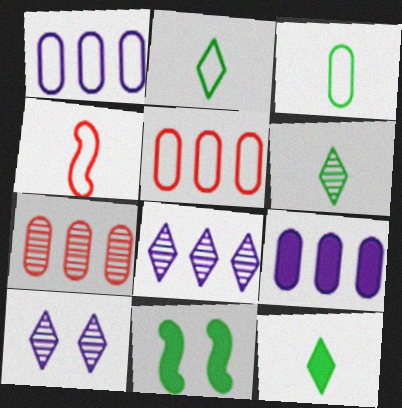[[2, 6, 12]]